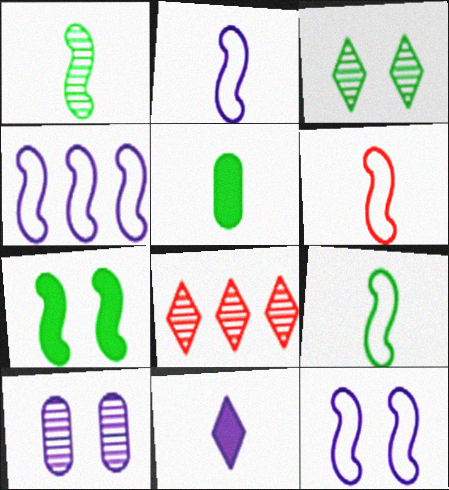[[1, 8, 10], 
[2, 4, 12], 
[2, 6, 9], 
[4, 10, 11], 
[5, 8, 12]]